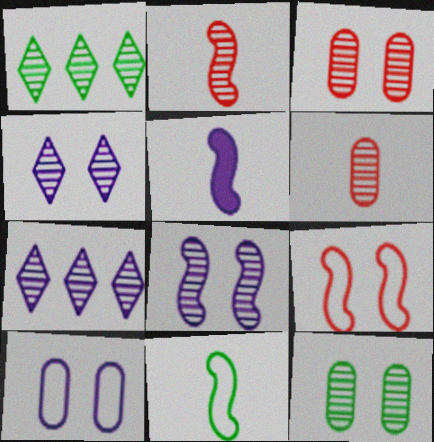[[1, 6, 8], 
[2, 5, 11], 
[2, 7, 12], 
[5, 7, 10]]